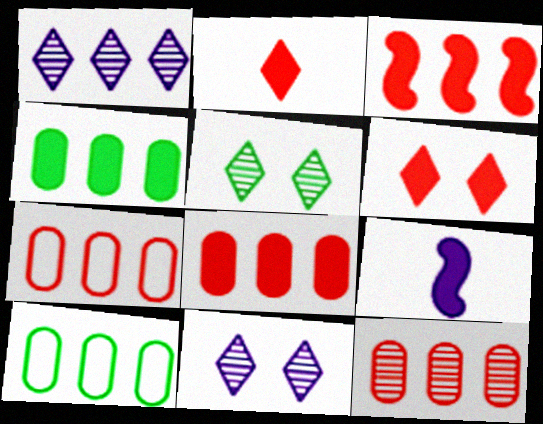[[1, 3, 10], 
[4, 6, 9], 
[5, 7, 9], 
[7, 8, 12]]